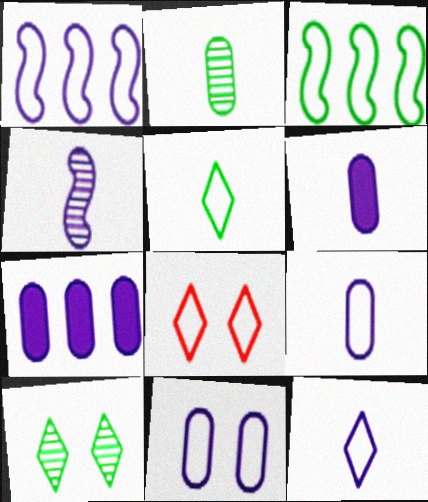[[1, 11, 12], 
[3, 8, 9], 
[4, 6, 12]]